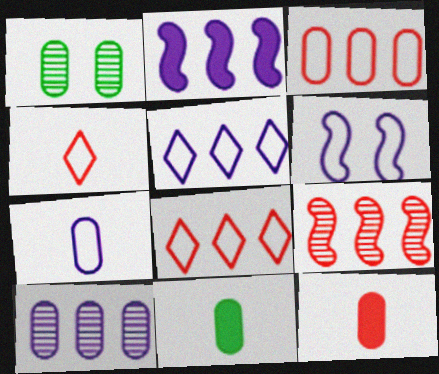[[1, 2, 4], 
[2, 5, 10], 
[5, 6, 7]]